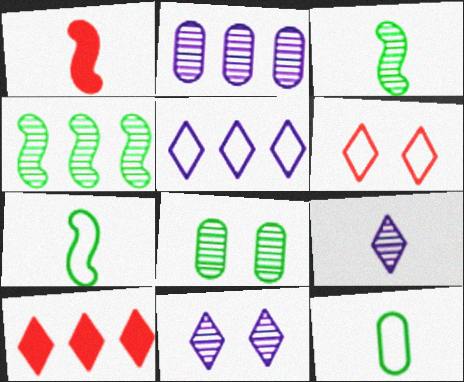[[1, 5, 8], 
[1, 9, 12]]